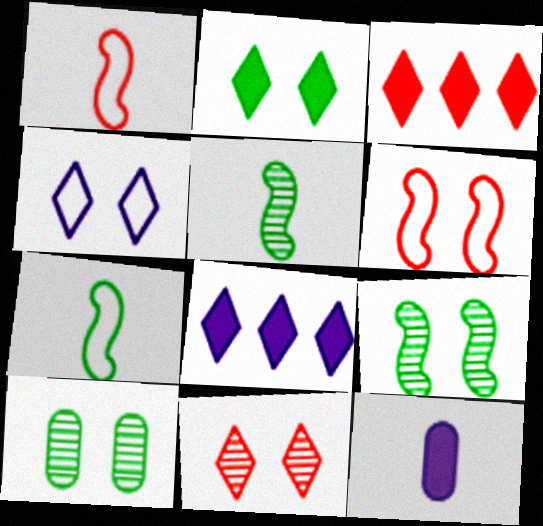[[1, 8, 10], 
[2, 4, 11]]